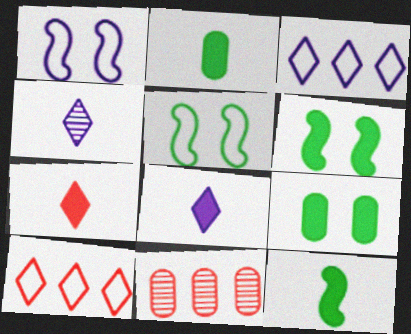[[5, 8, 11]]